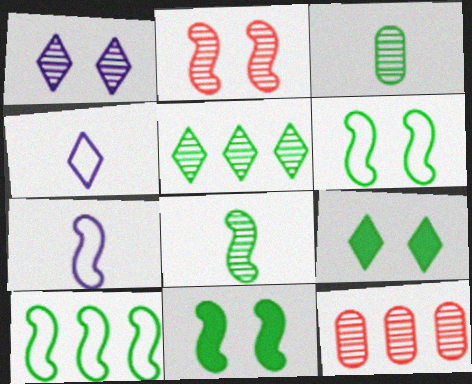[[1, 8, 12], 
[3, 9, 10], 
[4, 11, 12], 
[7, 9, 12], 
[8, 10, 11]]